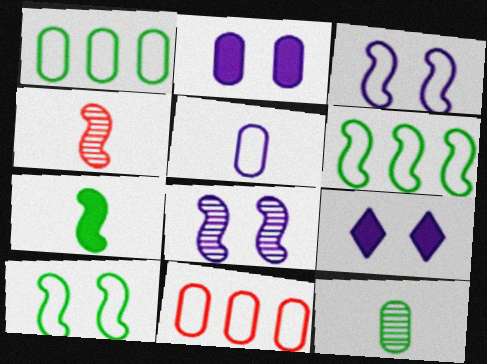[[1, 4, 9], 
[2, 11, 12]]